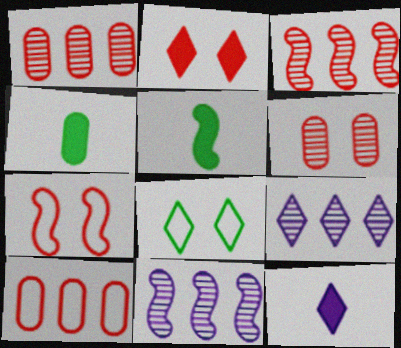[[2, 6, 7], 
[4, 7, 9], 
[5, 7, 11]]